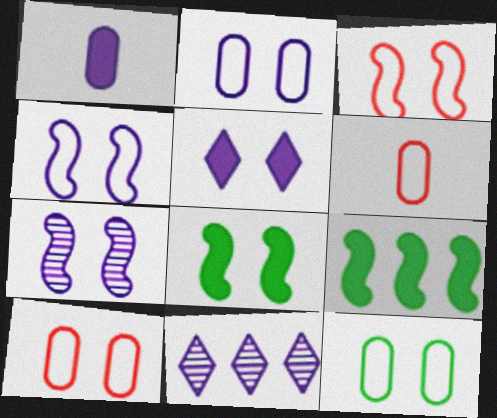[[1, 4, 11], 
[2, 5, 7], 
[2, 10, 12], 
[3, 7, 8], 
[6, 8, 11]]